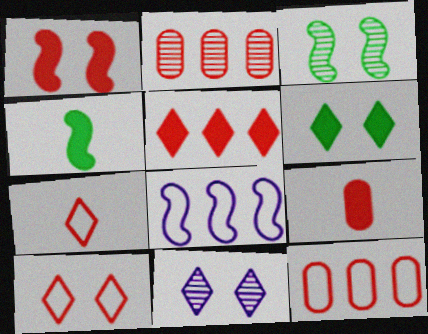[[1, 2, 7], 
[1, 5, 9], 
[4, 11, 12], 
[6, 10, 11]]